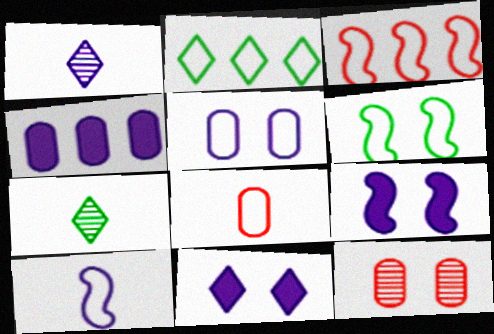[[3, 6, 10], 
[6, 11, 12]]